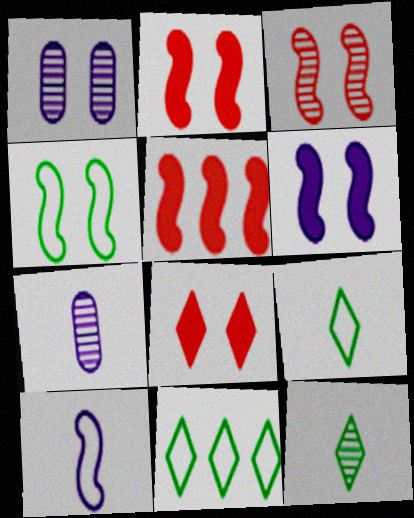[[1, 4, 8], 
[1, 5, 9], 
[2, 7, 11], 
[3, 4, 6]]